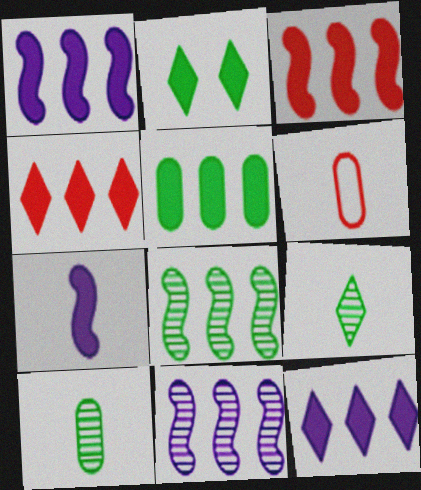[[1, 4, 5], 
[2, 6, 11], 
[3, 5, 12], 
[6, 7, 9]]